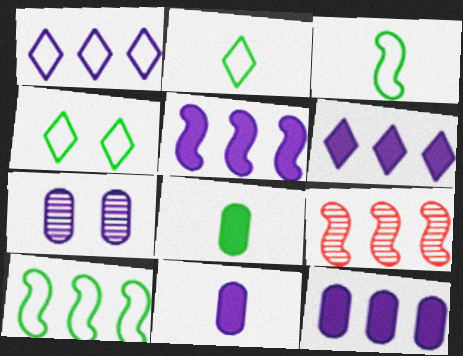[[4, 9, 11], 
[5, 6, 12], 
[5, 9, 10]]